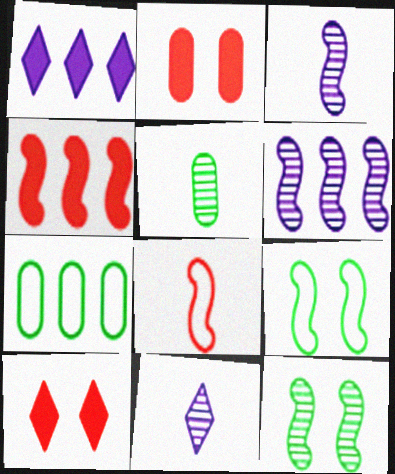[[3, 4, 9], 
[3, 7, 10]]